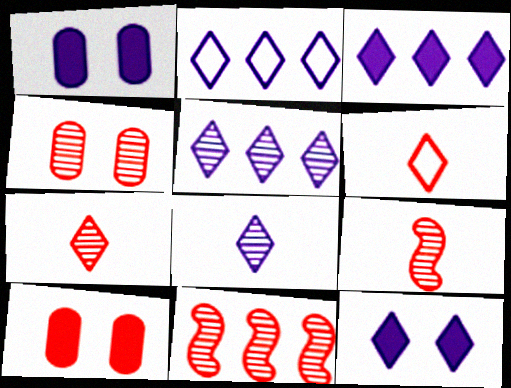[[2, 3, 5], 
[2, 8, 12], 
[4, 7, 11], 
[6, 10, 11]]